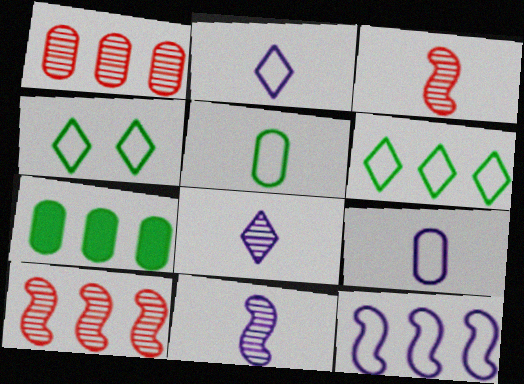[]